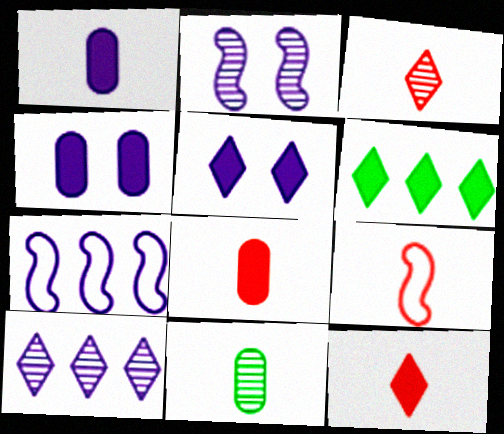[[3, 8, 9], 
[5, 6, 12]]